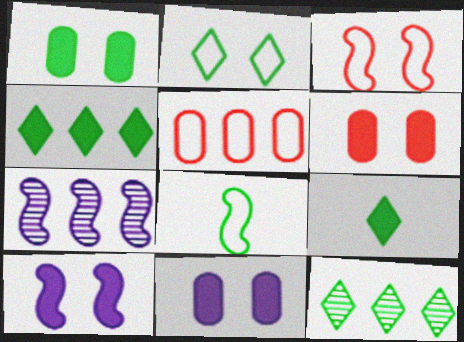[[1, 6, 11], 
[1, 8, 12], 
[2, 9, 12], 
[4, 5, 7]]